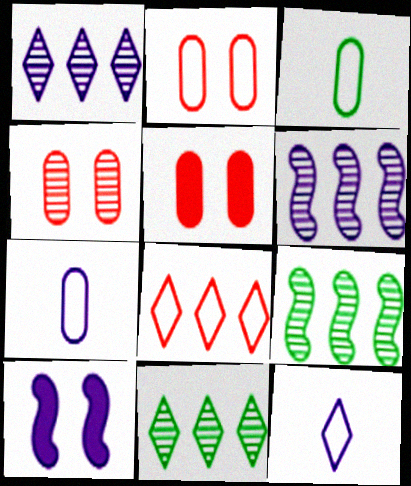[[1, 7, 10], 
[2, 4, 5], 
[5, 9, 12]]